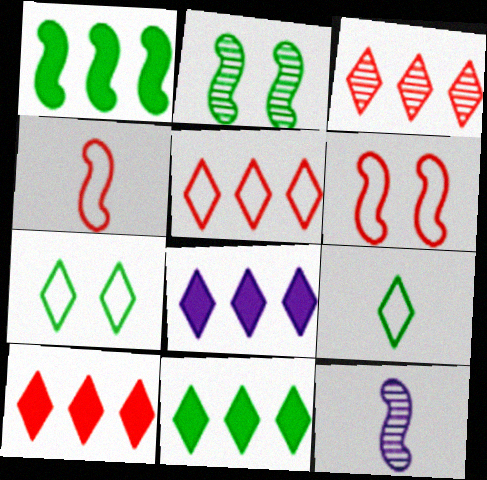[[1, 6, 12], 
[3, 5, 10], 
[8, 10, 11]]